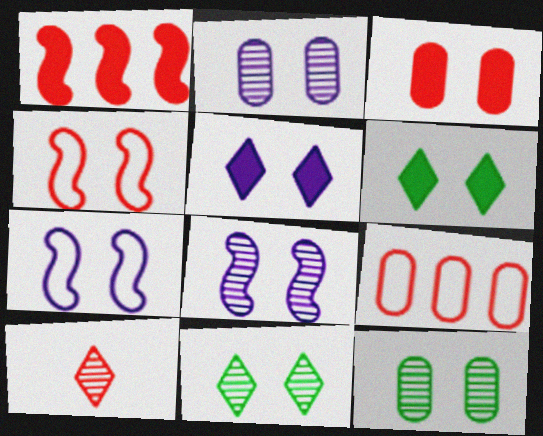[[2, 4, 6], 
[2, 5, 7], 
[3, 7, 11], 
[4, 5, 12]]